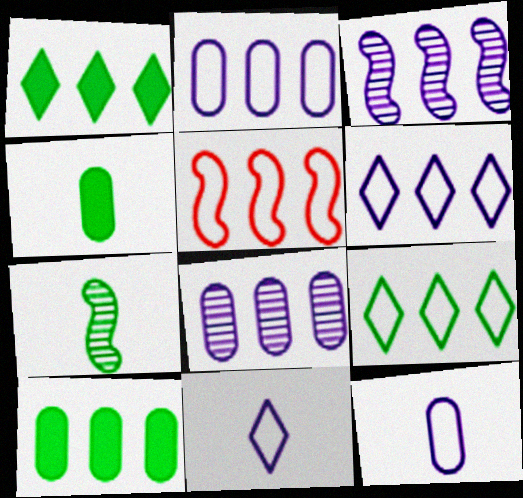[[1, 5, 8], 
[2, 5, 9]]